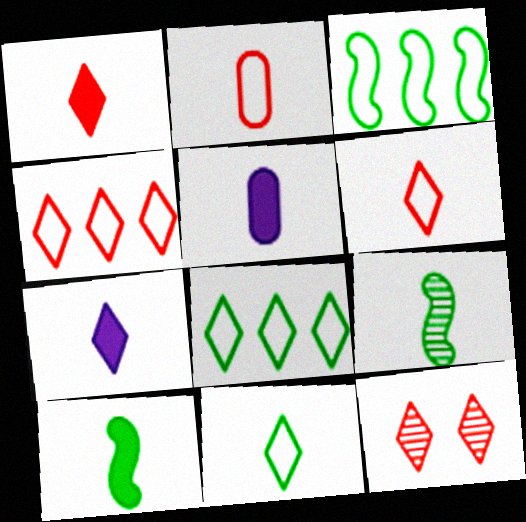[[1, 4, 12], 
[1, 5, 10], 
[2, 7, 9], 
[3, 5, 12], 
[5, 6, 9], 
[7, 8, 12]]